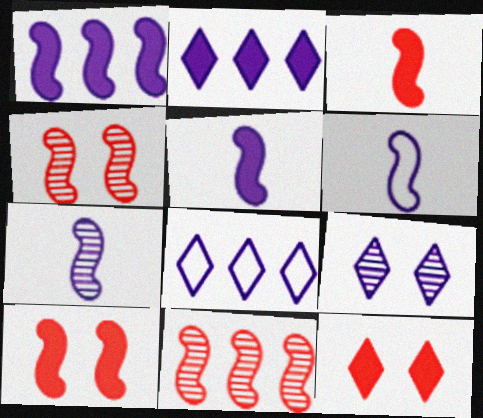[[5, 6, 7]]